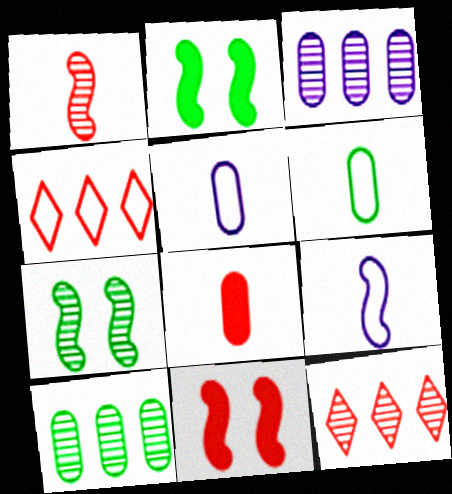[[2, 5, 12]]